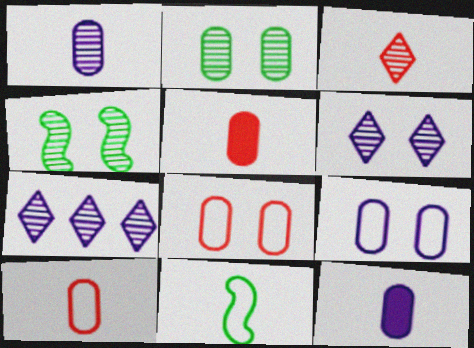[[3, 11, 12]]